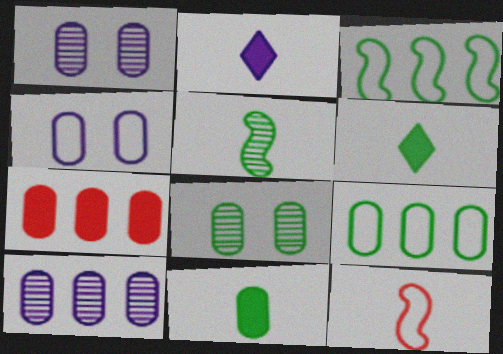[[3, 6, 8], 
[7, 9, 10], 
[8, 9, 11]]